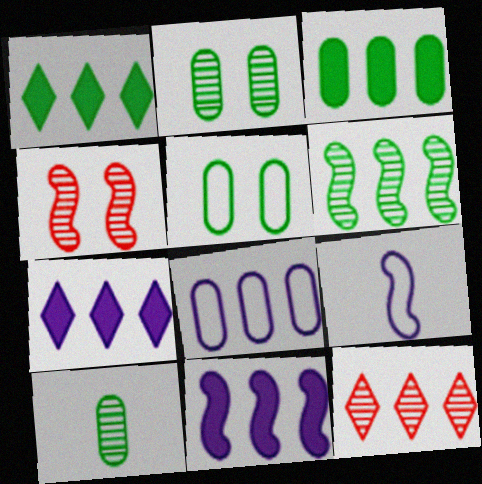[[3, 5, 10]]